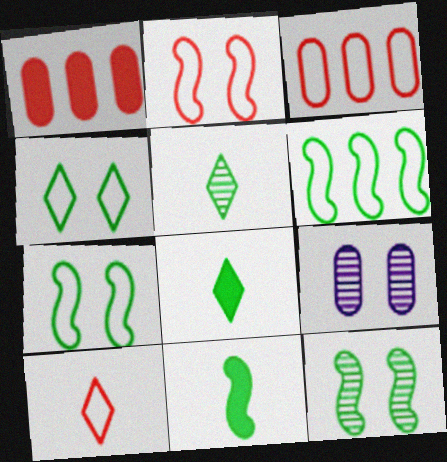[[2, 3, 10], 
[6, 11, 12]]